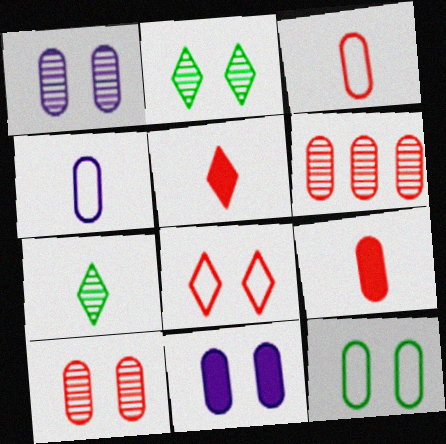[[10, 11, 12]]